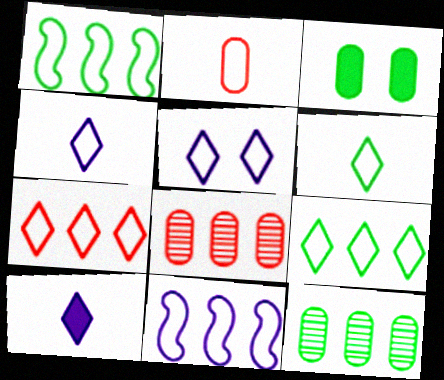[[1, 2, 5], 
[5, 6, 7]]